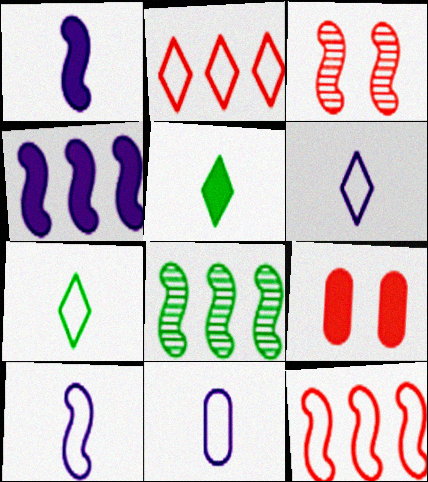[[4, 5, 9], 
[4, 8, 12], 
[6, 8, 9], 
[6, 10, 11]]